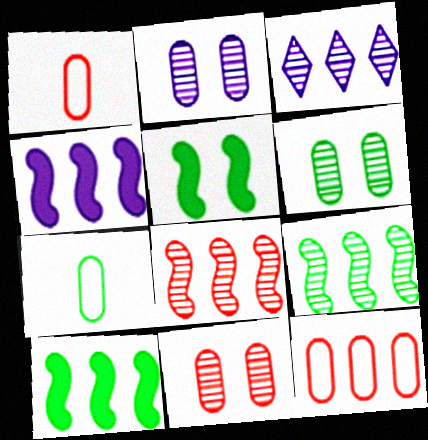[[1, 3, 5], 
[2, 6, 11], 
[3, 10, 12]]